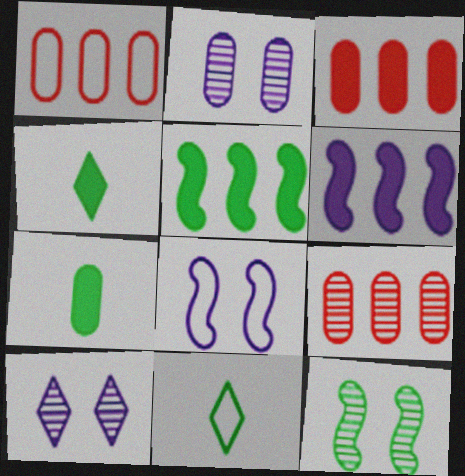[[1, 2, 7], 
[1, 3, 9], 
[1, 8, 11], 
[4, 8, 9]]